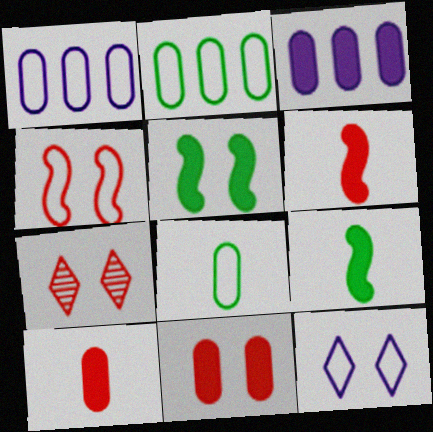[[1, 7, 9], 
[4, 7, 11]]